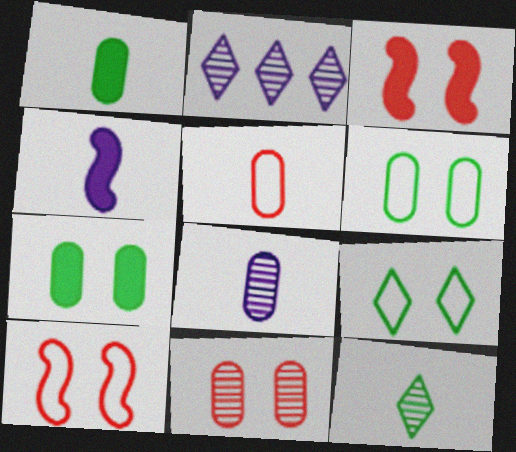[[1, 2, 10], 
[1, 5, 8], 
[4, 5, 12]]